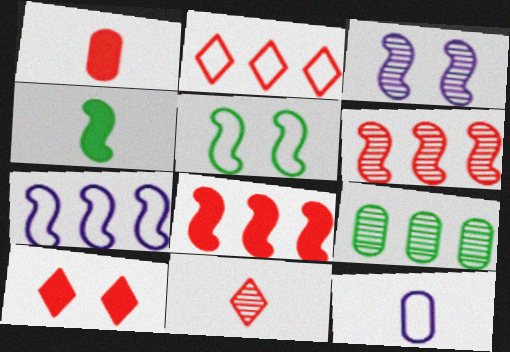[[1, 8, 10], 
[2, 5, 12], 
[2, 10, 11], 
[3, 9, 11], 
[4, 11, 12]]